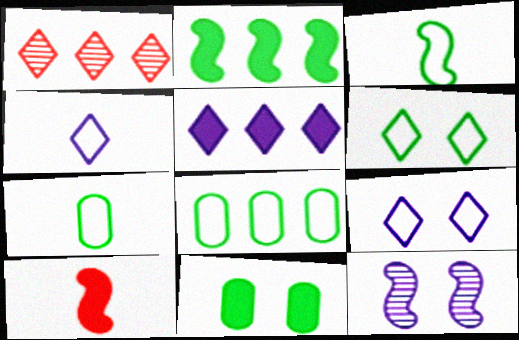[[3, 6, 8], 
[5, 10, 11]]